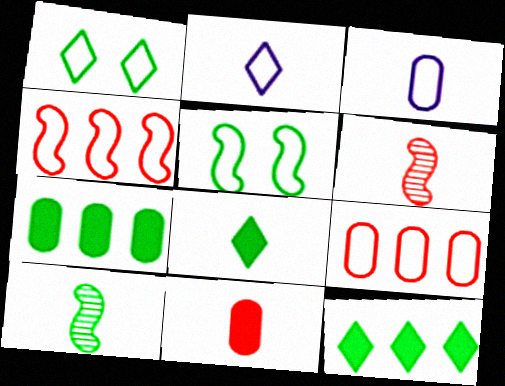[[1, 3, 4], 
[1, 7, 10], 
[2, 5, 9], 
[2, 10, 11], 
[3, 6, 8]]